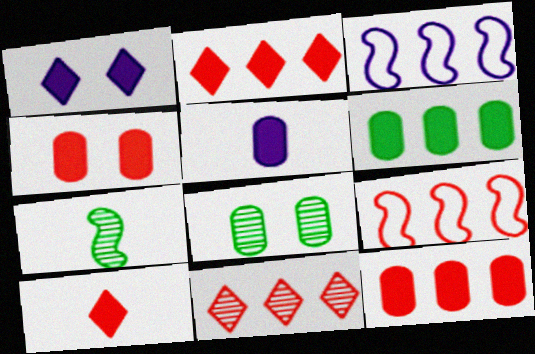[[3, 6, 11], 
[3, 8, 10], 
[4, 5, 6], 
[9, 11, 12]]